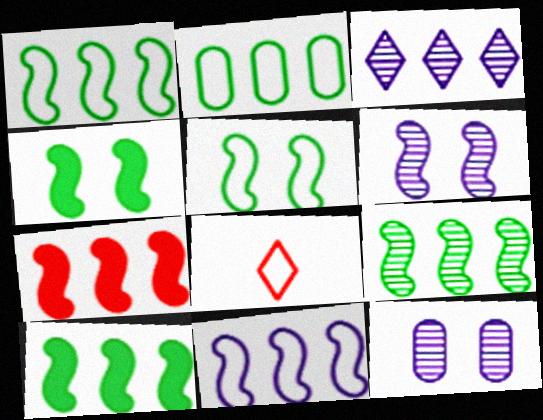[[1, 9, 10], 
[2, 3, 7], 
[7, 9, 11], 
[8, 10, 12]]